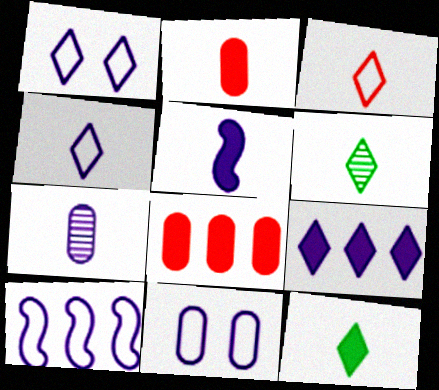[[2, 5, 12], 
[4, 5, 7], 
[4, 10, 11]]